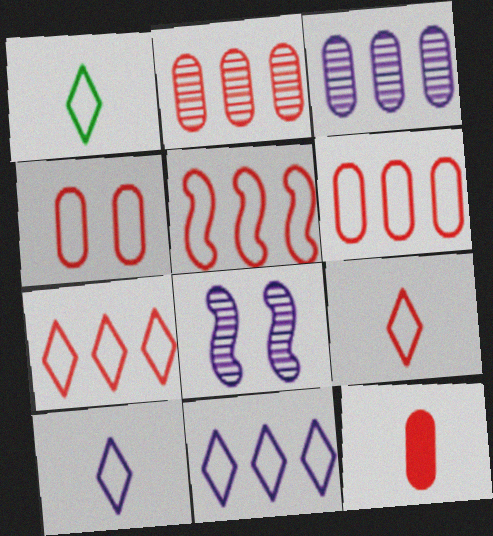[[1, 9, 10], 
[2, 4, 12], 
[4, 5, 9], 
[5, 6, 7]]